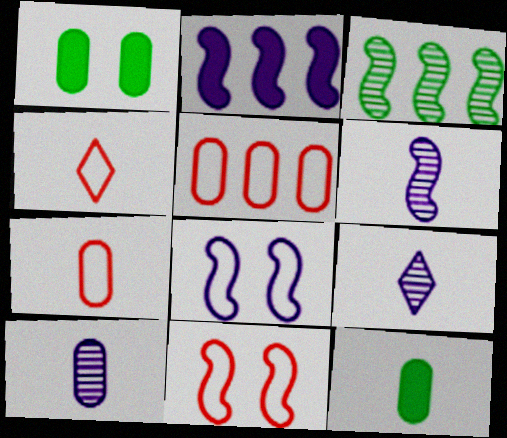[[1, 5, 10], 
[2, 6, 8], 
[4, 5, 11], 
[4, 6, 12], 
[6, 9, 10], 
[7, 10, 12]]